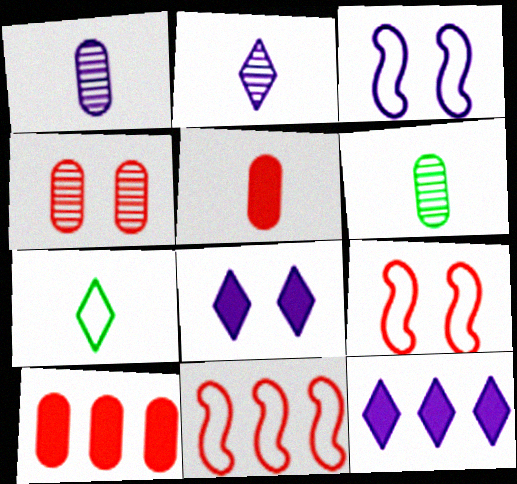[[1, 3, 12], 
[6, 8, 11], 
[6, 9, 12]]